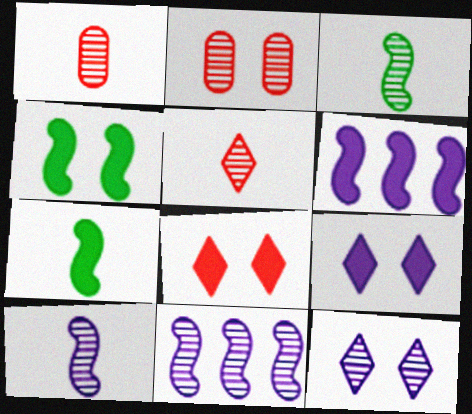[]